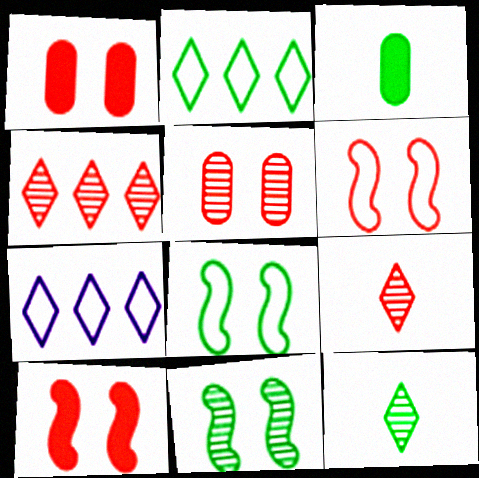[[2, 3, 11]]